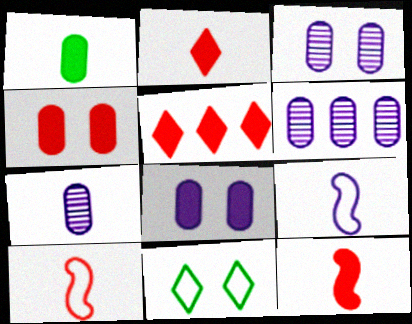[[3, 6, 7], 
[4, 5, 12], 
[6, 11, 12]]